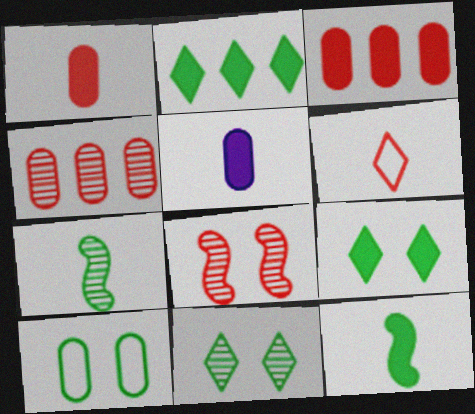[[2, 7, 10], 
[3, 6, 8], 
[4, 5, 10], 
[5, 6, 7]]